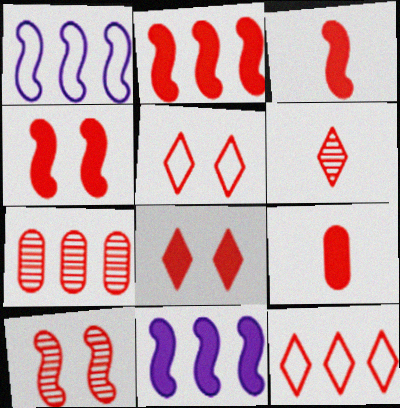[[2, 3, 4], 
[2, 7, 12], 
[2, 8, 9], 
[3, 5, 7], 
[6, 7, 10], 
[6, 8, 12], 
[9, 10, 12]]